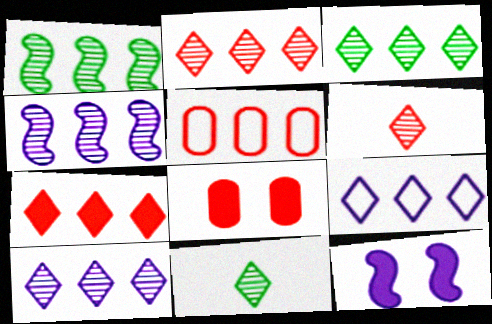[[2, 3, 10], 
[3, 7, 9], 
[5, 11, 12]]